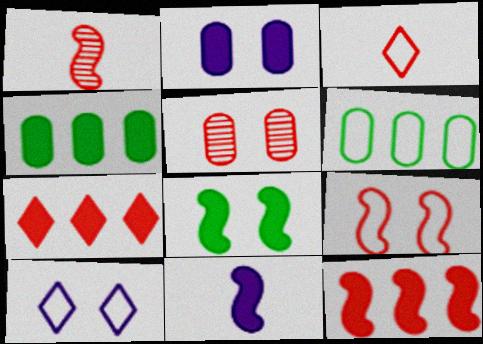[[1, 4, 10], 
[1, 9, 12], 
[3, 5, 12], 
[5, 8, 10], 
[8, 11, 12]]